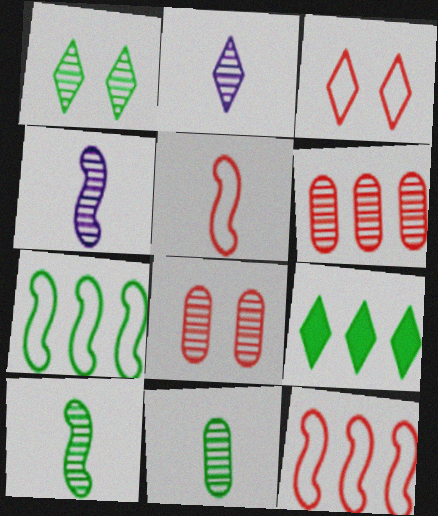[[1, 4, 6], 
[2, 3, 9]]